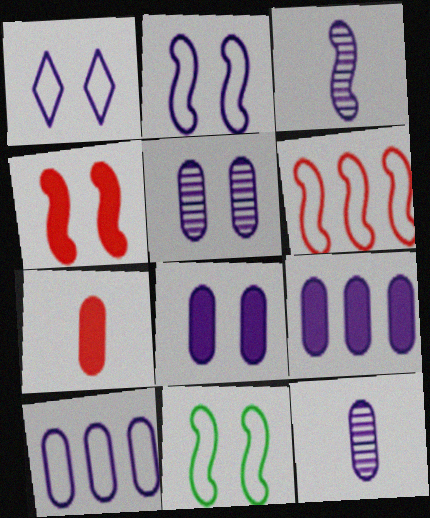[[1, 3, 9], 
[8, 10, 12]]